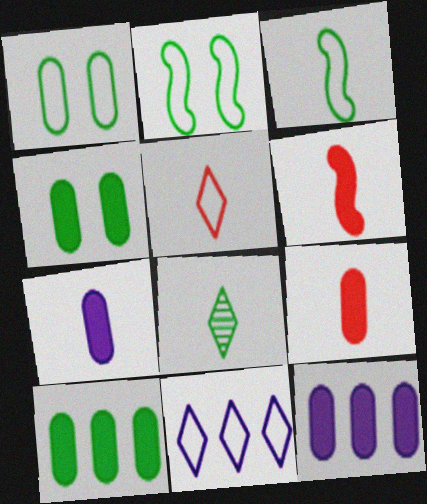[[2, 8, 10], 
[4, 9, 12]]